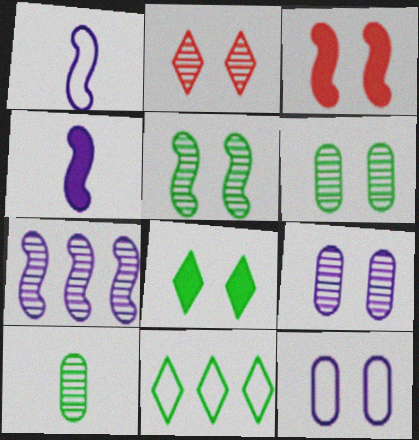[[2, 5, 9], 
[2, 7, 10]]